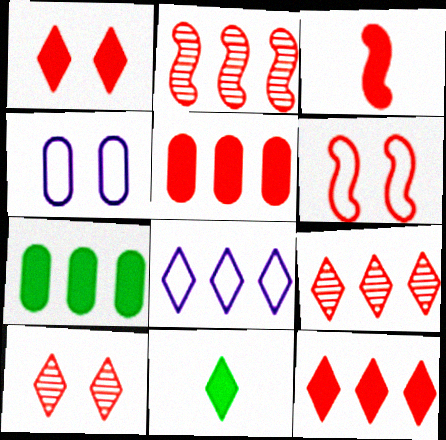[[1, 3, 5], 
[2, 3, 6], 
[2, 4, 11], 
[2, 7, 8], 
[8, 10, 11]]